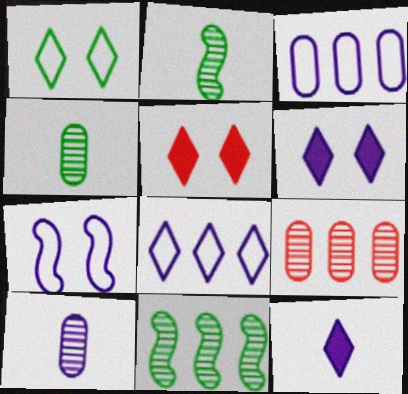[[2, 3, 5]]